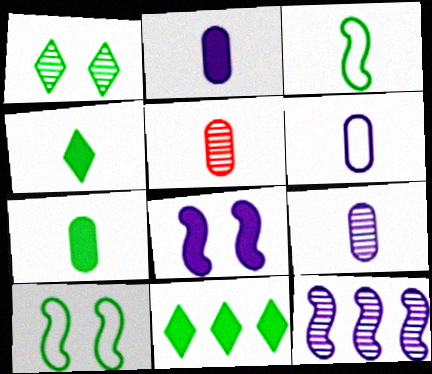[[1, 5, 12], 
[2, 6, 9], 
[5, 6, 7]]